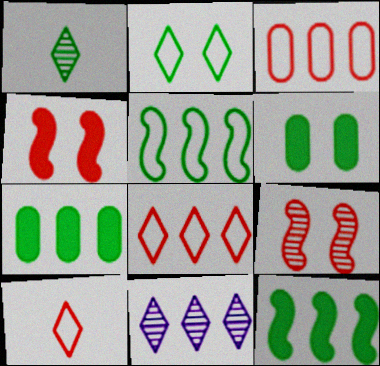[[1, 5, 6], 
[3, 11, 12]]